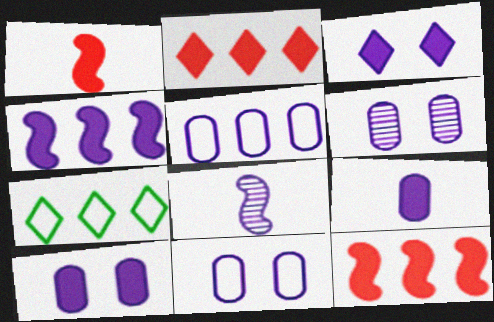[[1, 6, 7], 
[3, 4, 9], 
[3, 5, 8], 
[5, 6, 9], 
[6, 10, 11]]